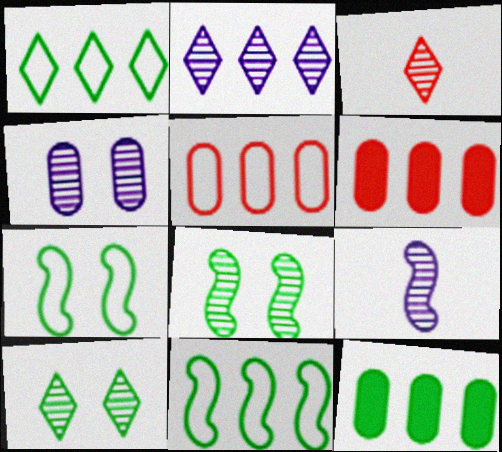[[2, 3, 10], 
[2, 4, 9], 
[2, 6, 11]]